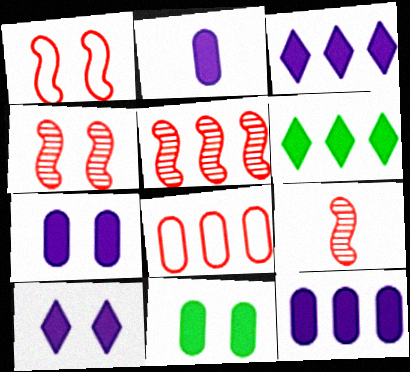[[2, 7, 12], 
[4, 5, 9]]